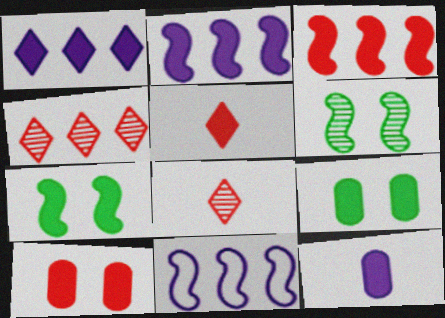[[2, 5, 9], 
[3, 5, 10], 
[8, 9, 11]]